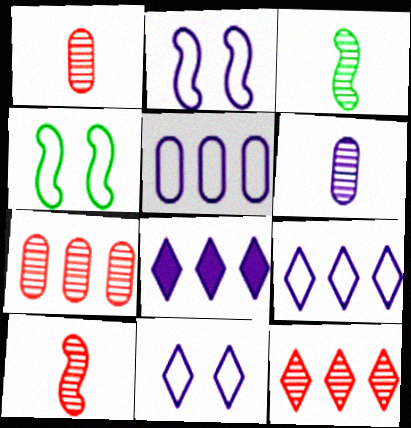[[1, 4, 8], 
[2, 6, 8]]